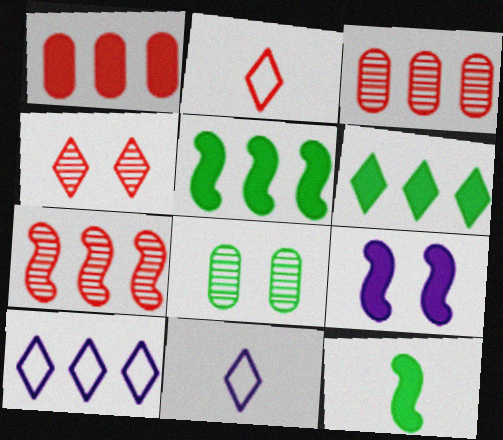[[3, 5, 10], 
[4, 6, 11]]